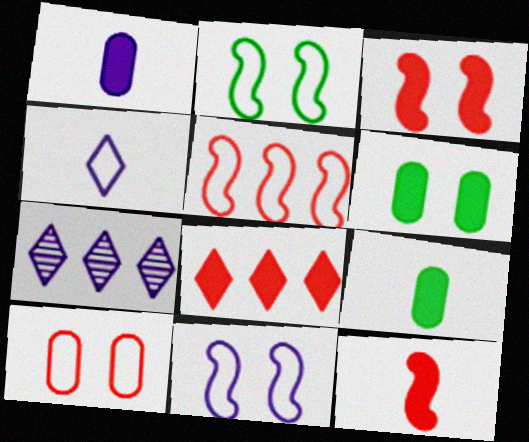[[1, 7, 11]]